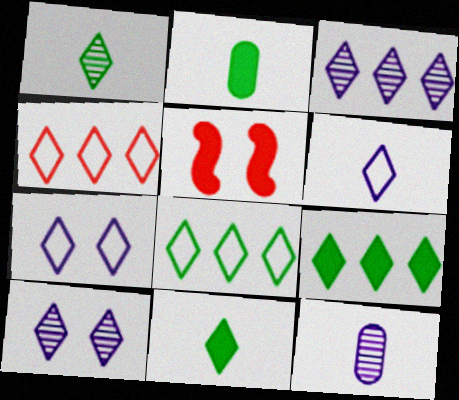[[3, 4, 9], 
[4, 10, 11], 
[5, 8, 12]]